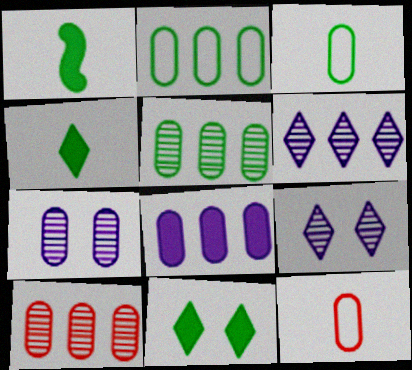[[2, 8, 10]]